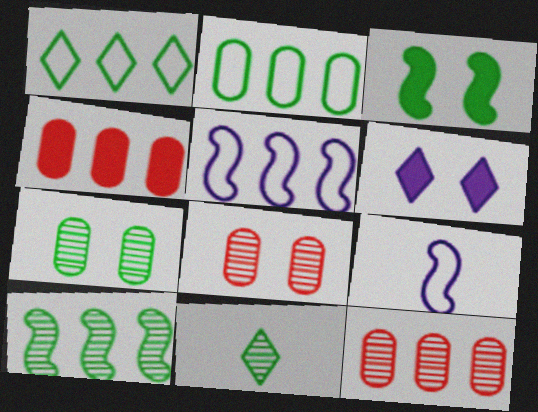[[2, 3, 11], 
[7, 10, 11]]